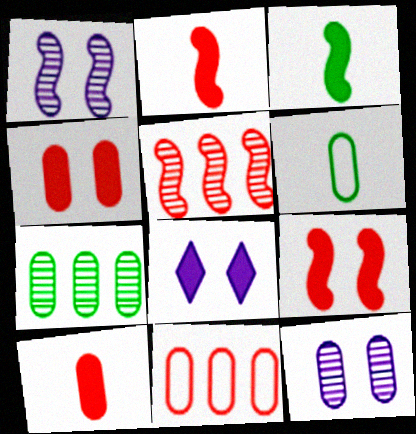[[5, 6, 8]]